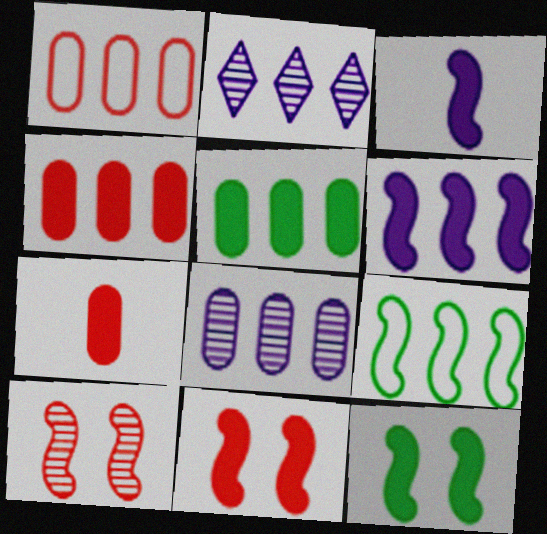[[1, 5, 8], 
[2, 4, 9], 
[3, 9, 10]]